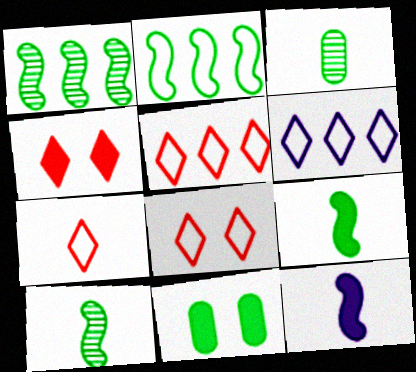[[3, 7, 12], 
[5, 7, 8]]